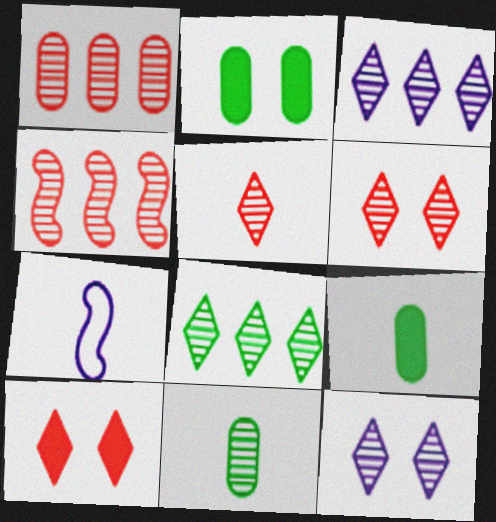[[4, 11, 12], 
[5, 7, 9], 
[5, 8, 12]]